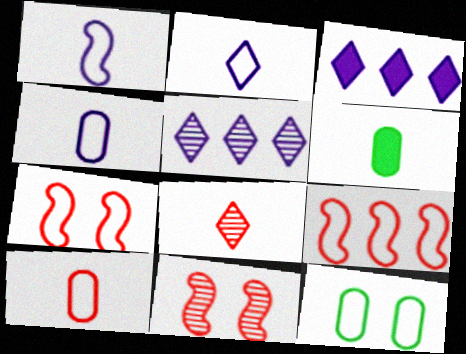[[1, 2, 4], 
[1, 6, 8], 
[2, 9, 12], 
[5, 6, 7]]